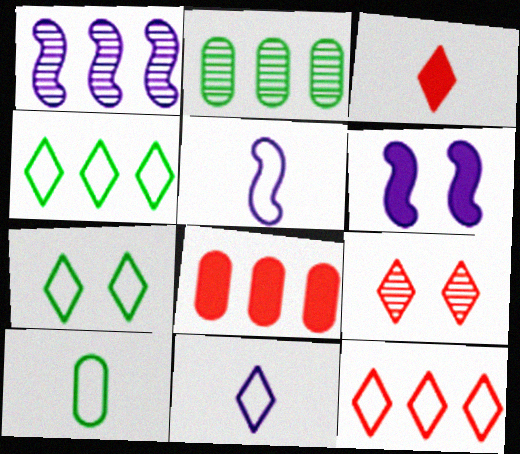[[1, 4, 8], 
[1, 5, 6], 
[3, 9, 12], 
[7, 11, 12]]